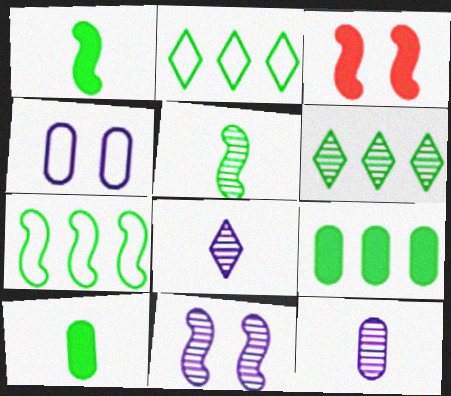[[2, 3, 12], 
[6, 7, 9]]